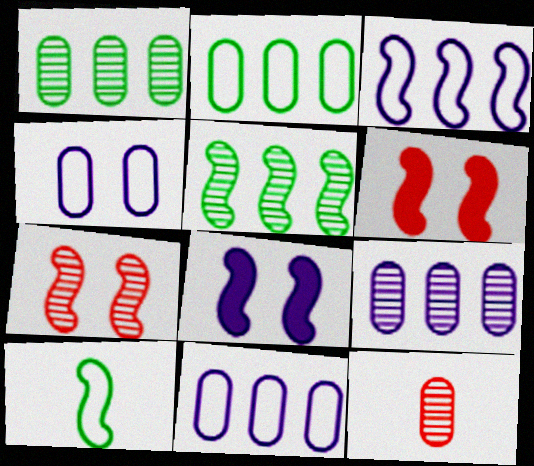[]